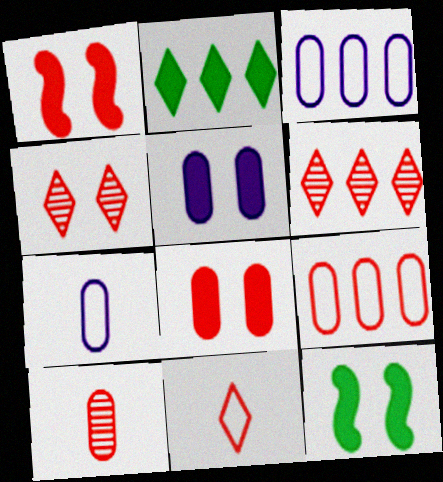[[6, 7, 12], 
[8, 9, 10]]